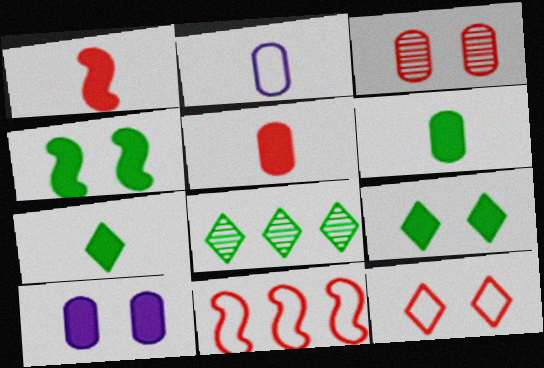[]